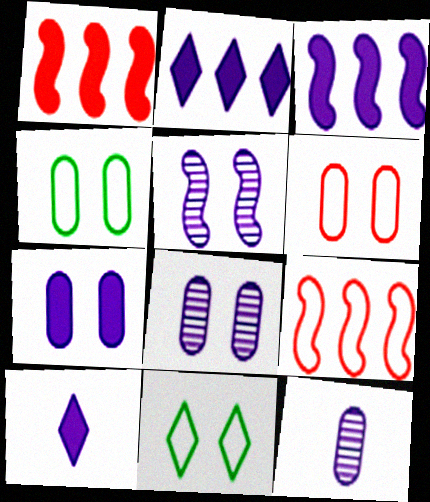[[1, 11, 12], 
[3, 7, 10]]